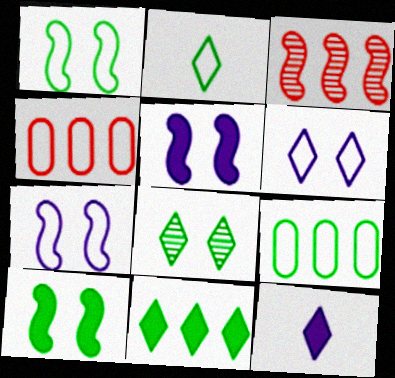[[1, 2, 9], 
[2, 4, 7], 
[2, 8, 11]]